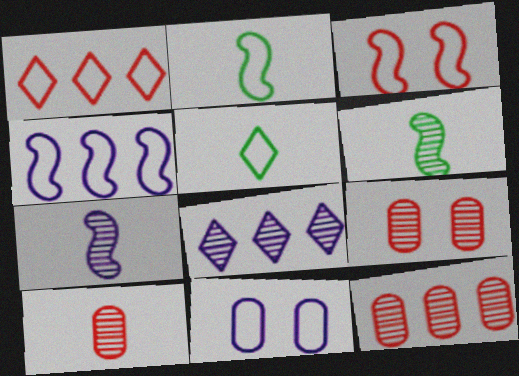[[1, 2, 11], 
[2, 3, 4], 
[6, 8, 9], 
[9, 10, 12]]